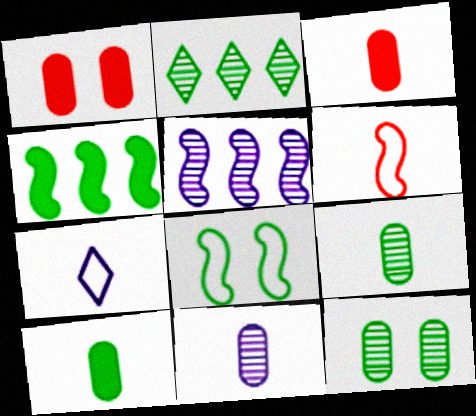[[2, 8, 10]]